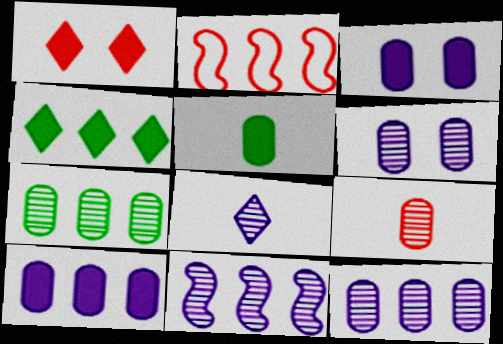[[1, 2, 9], 
[2, 4, 12], 
[6, 7, 9], 
[6, 8, 11]]